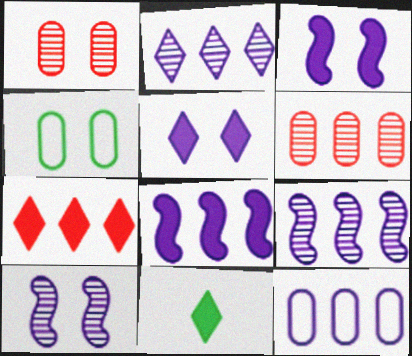[[2, 8, 12], 
[5, 7, 11]]